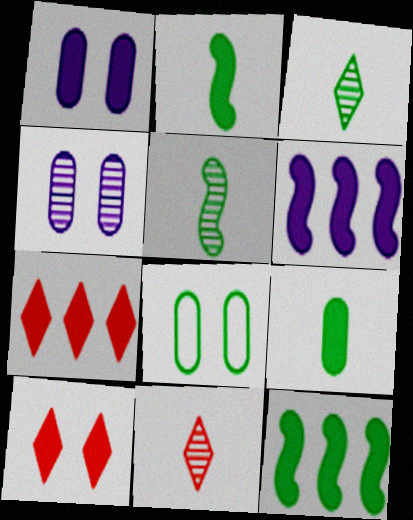[[1, 2, 7], 
[3, 8, 12], 
[6, 8, 11], 
[6, 9, 10]]